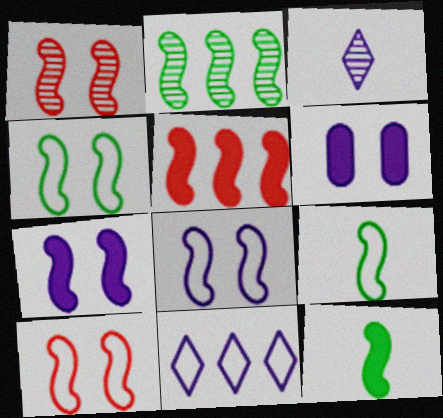[[1, 4, 7], 
[2, 4, 12], 
[4, 8, 10], 
[5, 7, 12]]